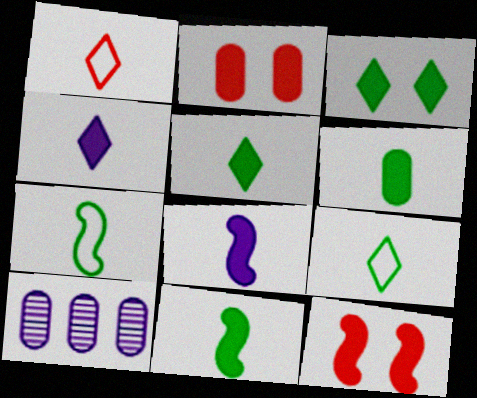[[5, 6, 11], 
[9, 10, 12]]